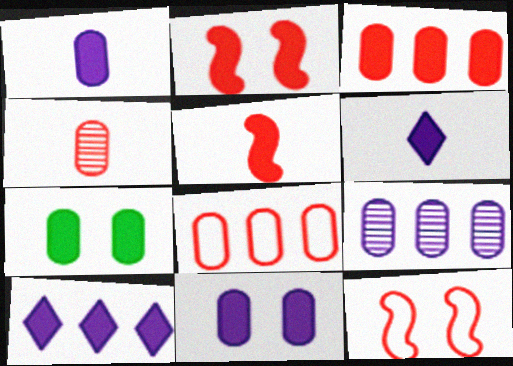[[1, 3, 7], 
[5, 7, 10]]